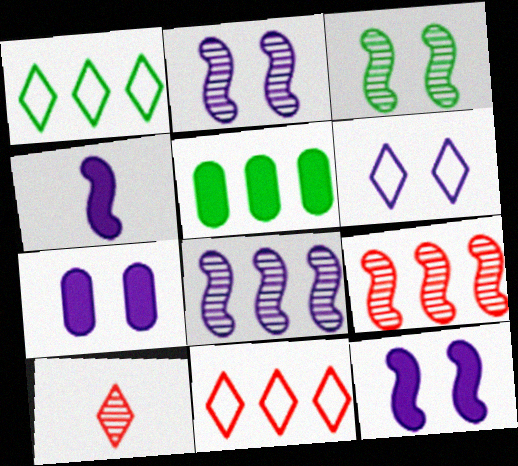[[2, 6, 7], 
[5, 8, 11]]